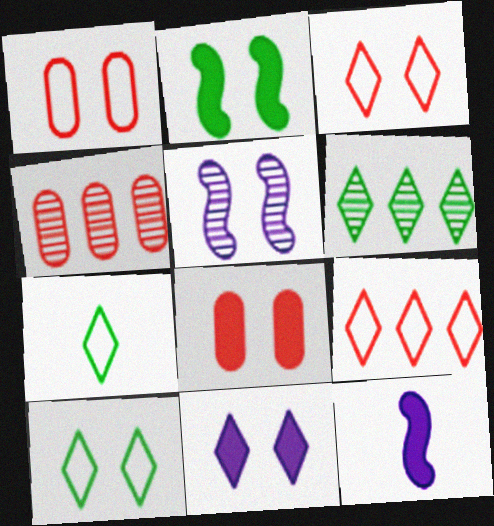[[1, 6, 12], 
[2, 8, 11], 
[4, 10, 12], 
[5, 8, 10]]